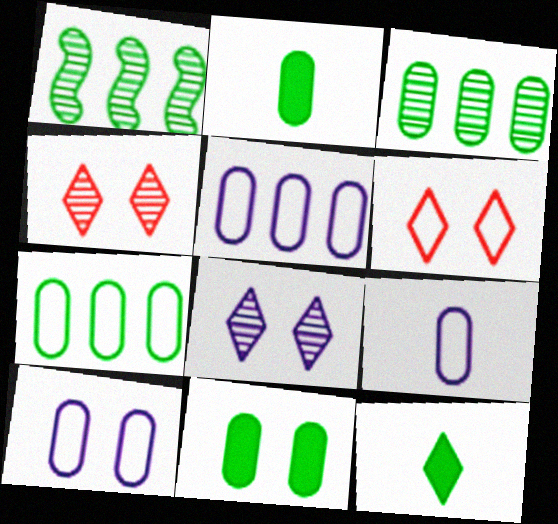[[5, 9, 10]]